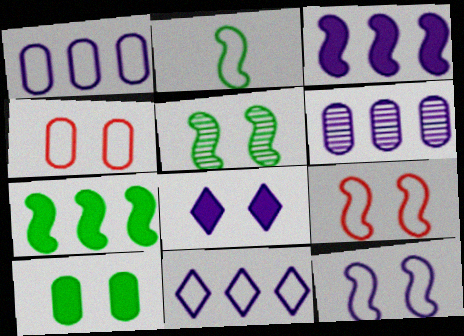[[2, 4, 11], 
[2, 5, 7], 
[3, 6, 11], 
[4, 5, 8]]